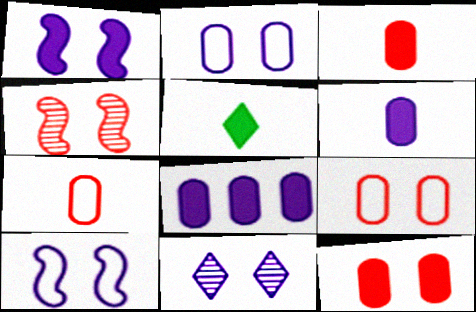[[1, 2, 11]]